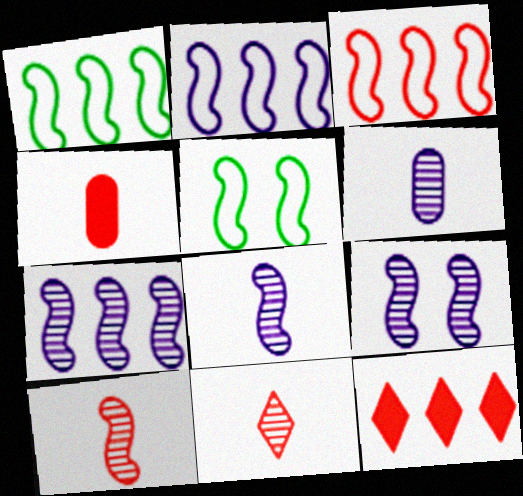[[1, 2, 3], 
[5, 6, 12], 
[7, 8, 9]]